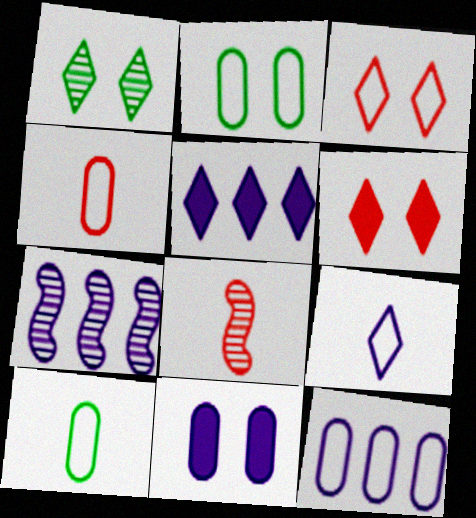[[2, 4, 12], 
[2, 5, 8], 
[5, 7, 12], 
[6, 7, 10], 
[7, 9, 11]]